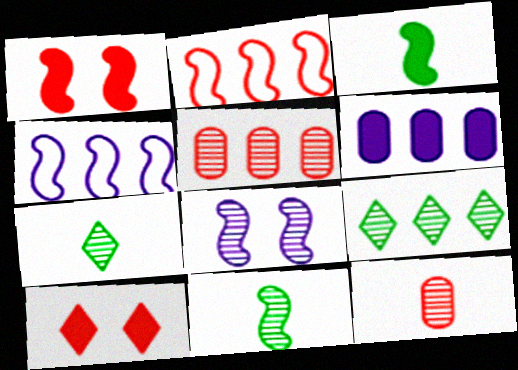[[1, 4, 11], 
[2, 3, 8], 
[2, 6, 9], 
[2, 10, 12], 
[3, 6, 10], 
[5, 7, 8], 
[8, 9, 12]]